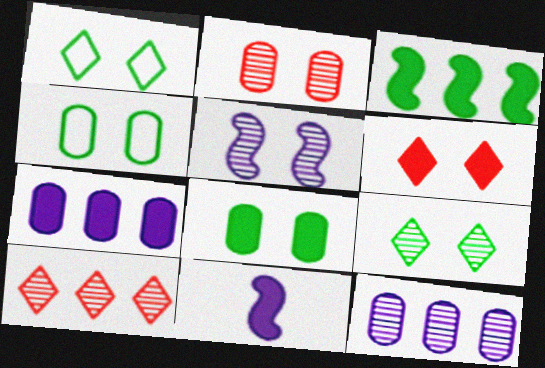[[2, 5, 9], 
[4, 5, 6], 
[4, 10, 11]]